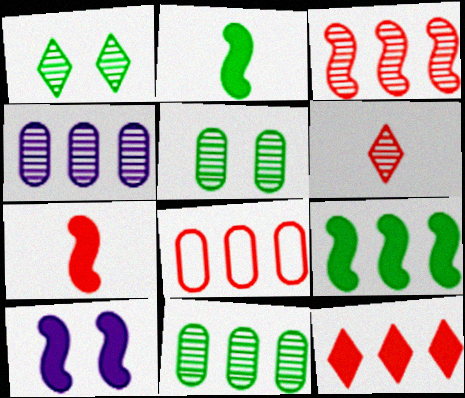[[3, 8, 12], 
[7, 9, 10]]